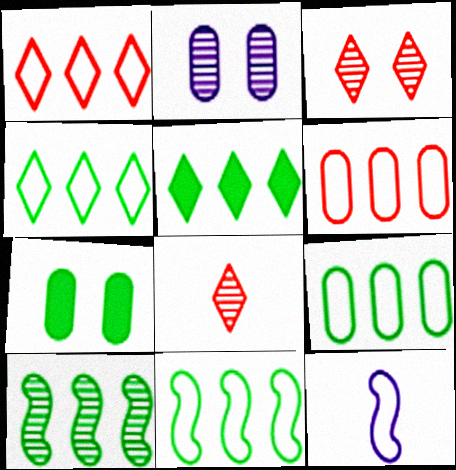[[2, 8, 10], 
[4, 9, 11], 
[5, 9, 10]]